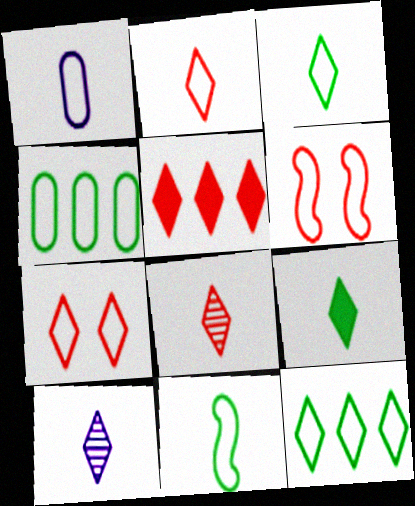[[1, 2, 11], 
[1, 6, 12], 
[2, 9, 10], 
[5, 7, 8]]